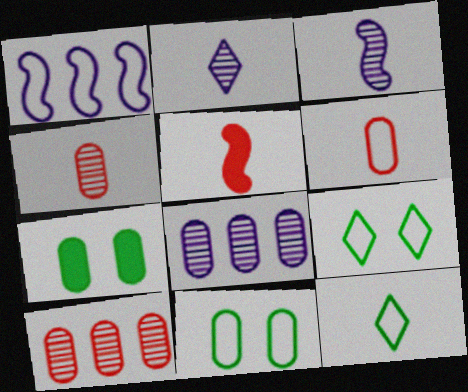[[1, 6, 9], 
[5, 8, 9], 
[6, 7, 8]]